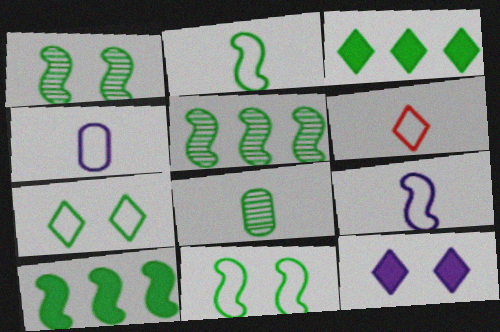[[1, 2, 10], 
[2, 4, 6], 
[3, 8, 11], 
[7, 8, 10]]